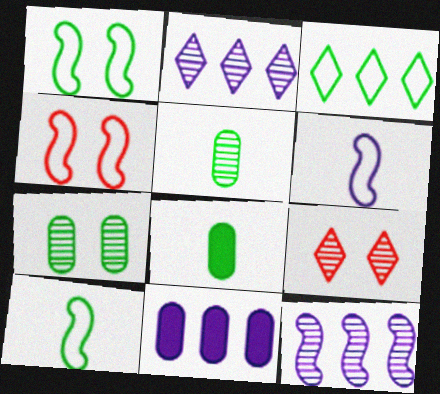[[2, 4, 8], 
[5, 9, 12], 
[9, 10, 11]]